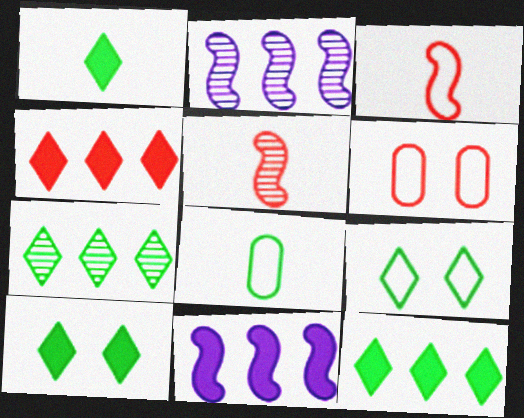[[1, 2, 6], 
[1, 7, 9], 
[1, 10, 12], 
[4, 5, 6]]